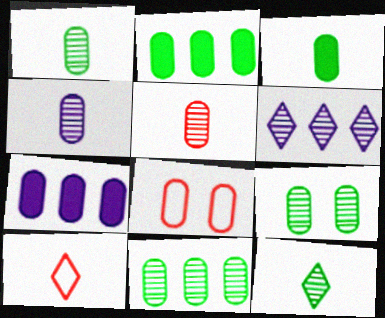[[1, 4, 5], 
[1, 7, 8], 
[1, 9, 11], 
[2, 4, 8]]